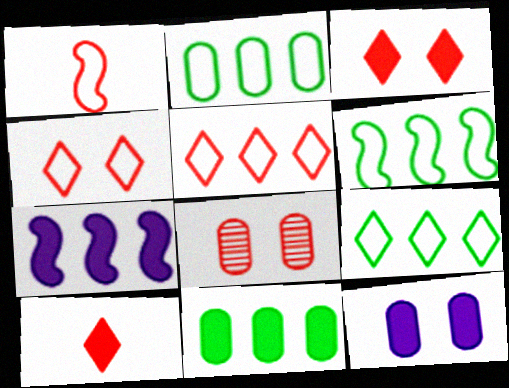[[2, 6, 9]]